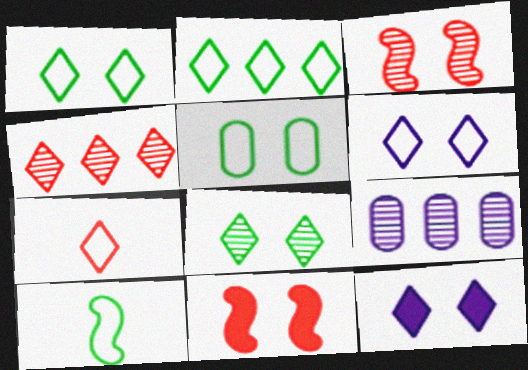[[2, 5, 10], 
[2, 6, 7], 
[3, 5, 12]]